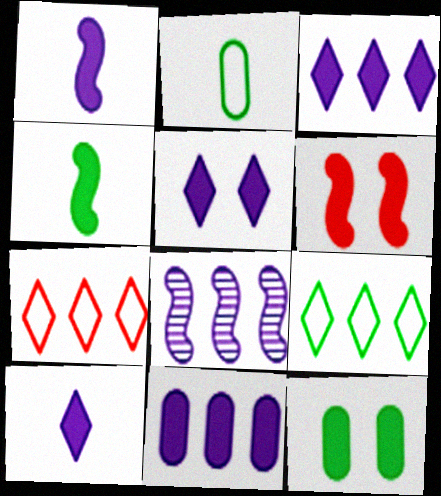[[1, 5, 11], 
[3, 5, 10], 
[5, 6, 12]]